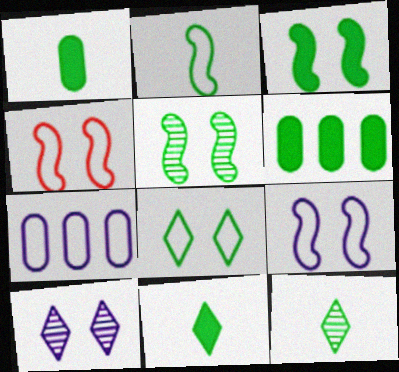[[1, 2, 12], 
[3, 6, 11]]